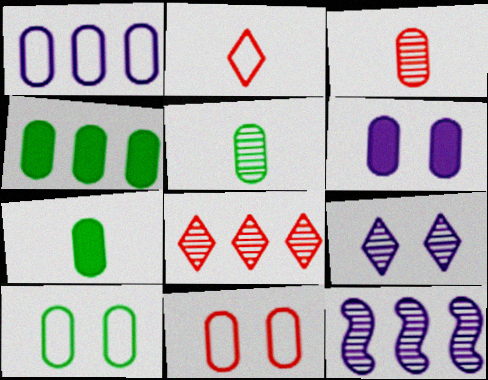[[4, 5, 10]]